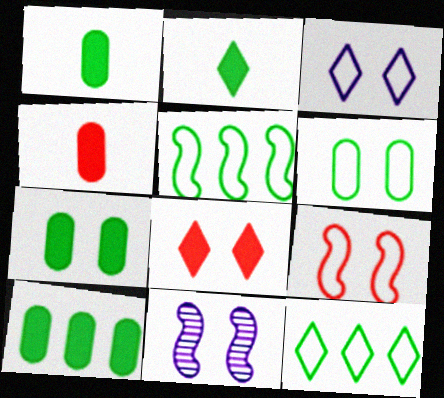[[1, 7, 10], 
[3, 6, 9], 
[4, 11, 12], 
[6, 8, 11]]